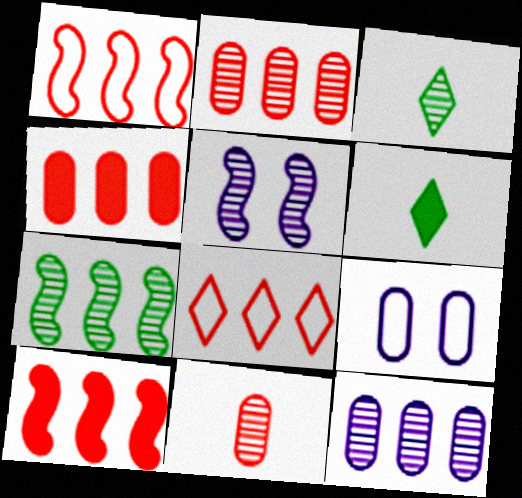[[2, 3, 5], 
[2, 8, 10], 
[3, 9, 10]]